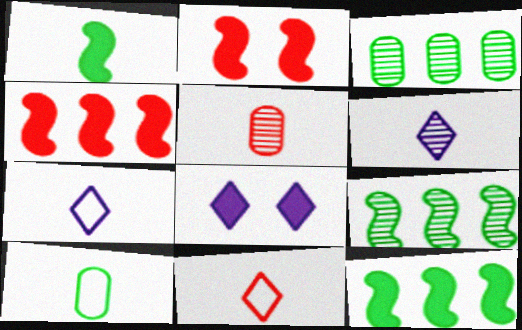[[1, 5, 7], 
[2, 3, 7]]